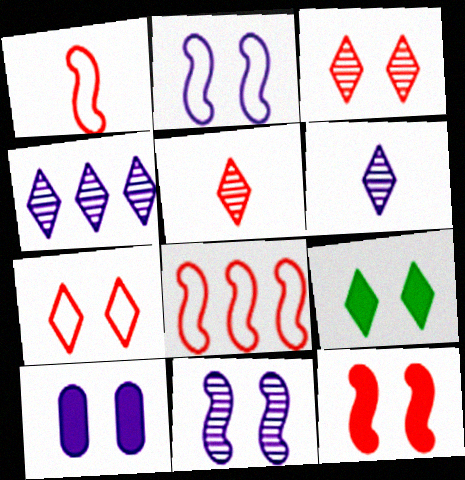[[9, 10, 12]]